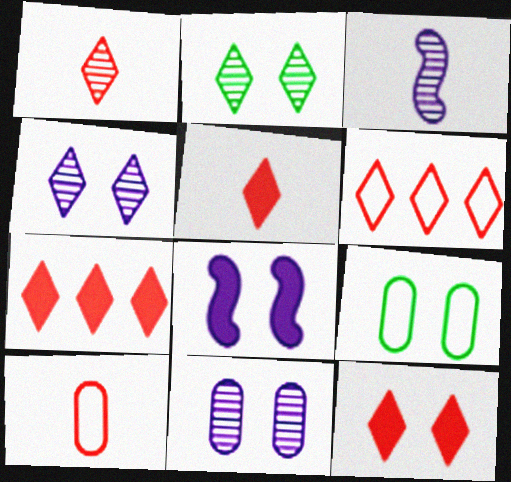[[1, 6, 12], 
[3, 7, 9], 
[5, 7, 12]]